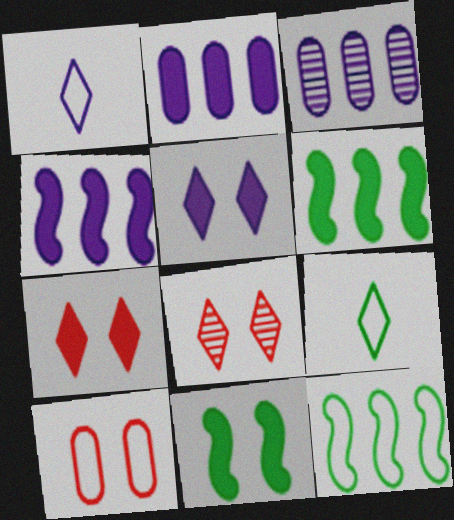[[1, 10, 12]]